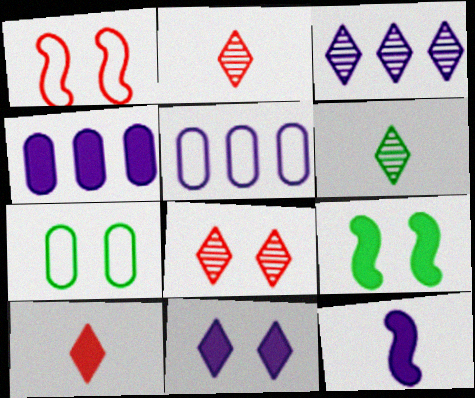[[1, 4, 6], 
[2, 5, 9], 
[3, 6, 8], 
[4, 9, 10], 
[4, 11, 12]]